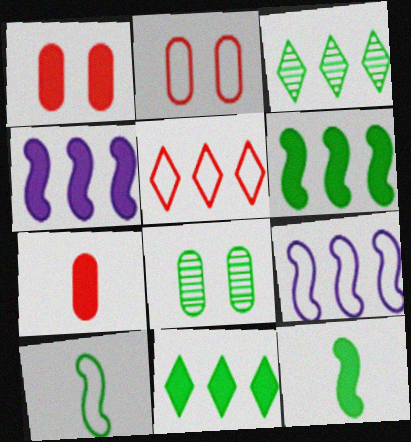[[8, 10, 11]]